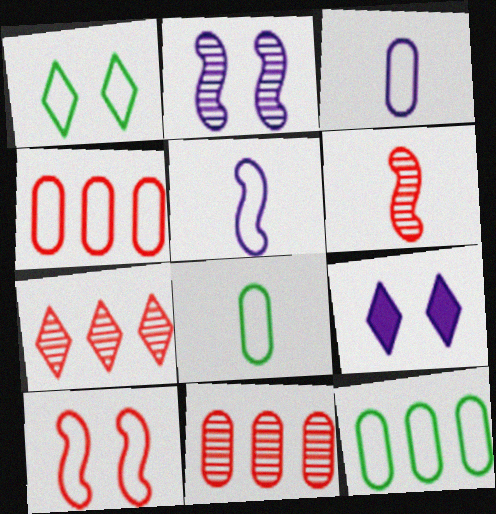[[1, 4, 5], 
[6, 9, 12]]